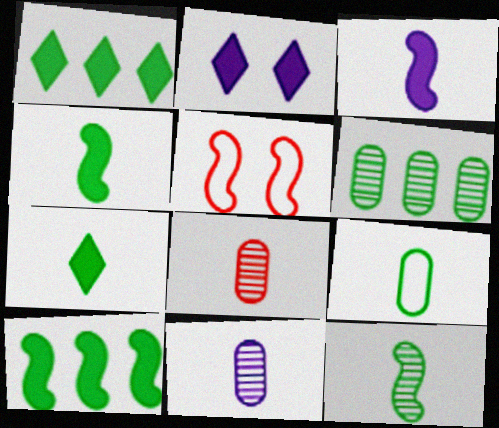[[1, 5, 11], 
[7, 9, 12]]